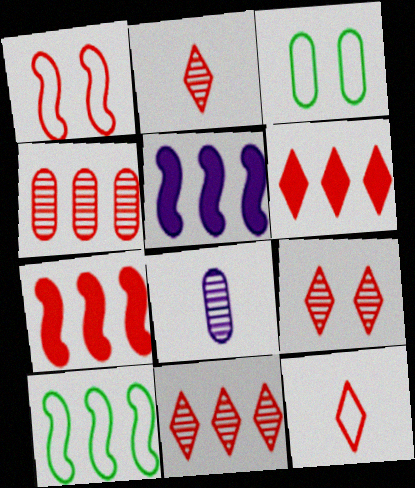[[2, 3, 5], 
[2, 9, 11], 
[6, 9, 12]]